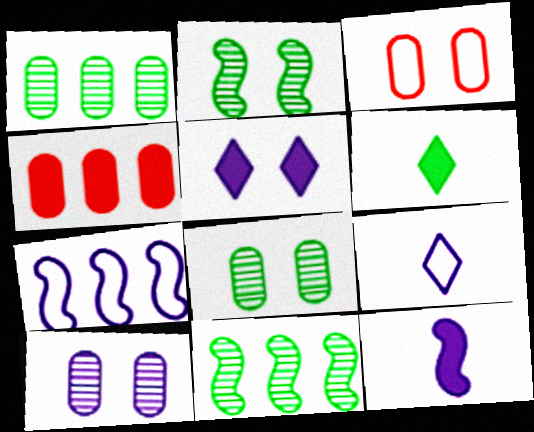[[2, 3, 5], 
[2, 4, 9]]